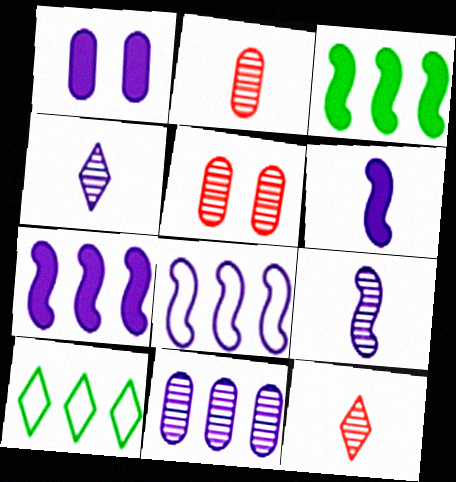[[1, 4, 8], 
[5, 6, 10]]